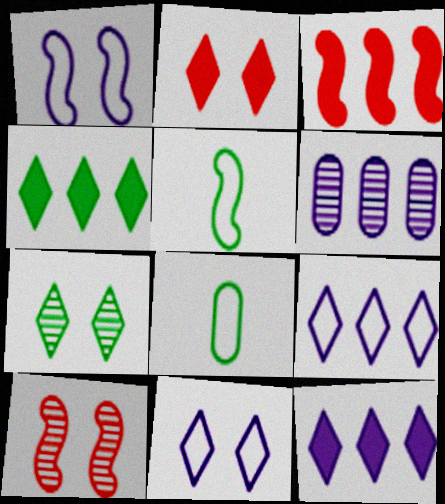[[2, 5, 6], 
[2, 7, 11], 
[8, 10, 12]]